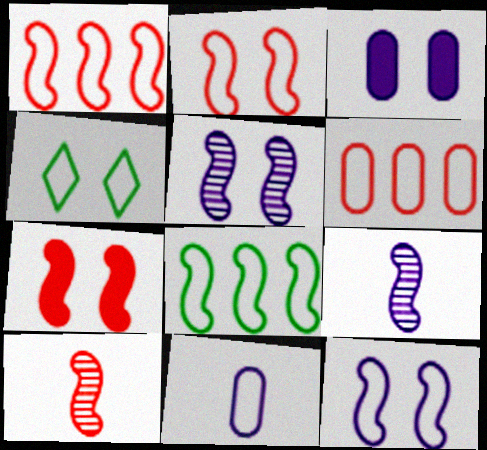[[1, 4, 11], 
[1, 7, 10], 
[7, 8, 9]]